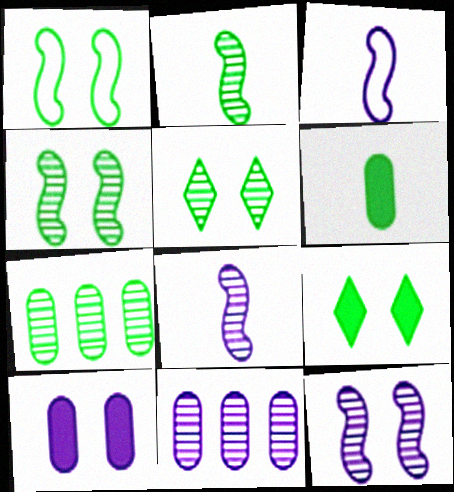[[2, 5, 7]]